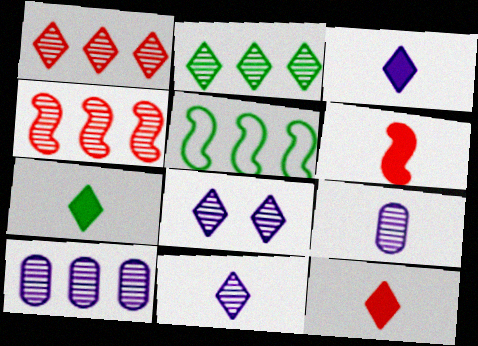[[2, 4, 10], 
[3, 7, 12]]